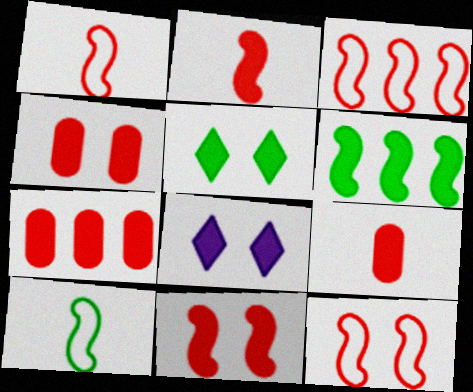[[1, 3, 12], 
[4, 7, 9], 
[6, 8, 9]]